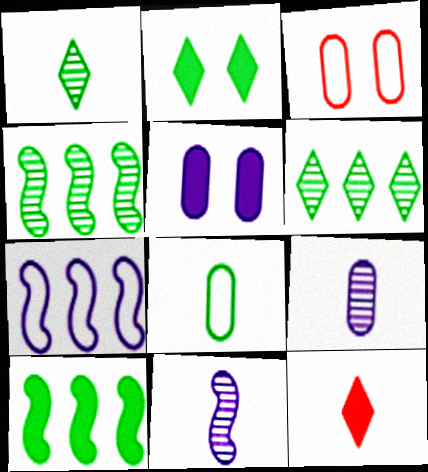[[2, 4, 8], 
[5, 10, 12], 
[8, 11, 12]]